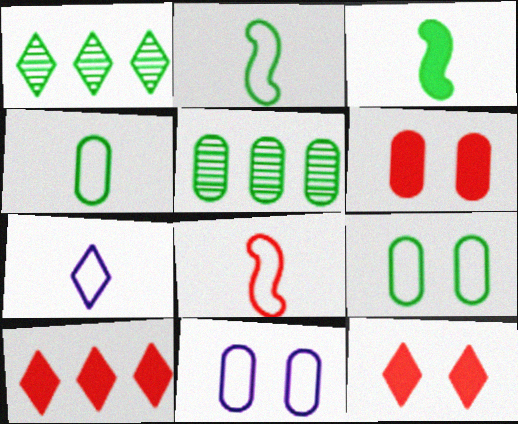[[1, 3, 9], 
[1, 7, 12], 
[4, 7, 8]]